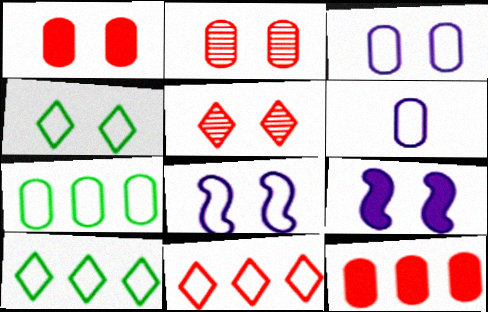[[2, 4, 9]]